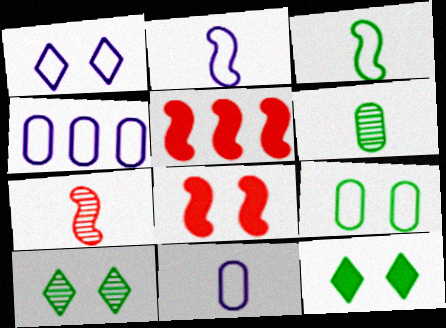[[1, 2, 4], 
[1, 5, 6], 
[4, 7, 12], 
[5, 10, 11]]